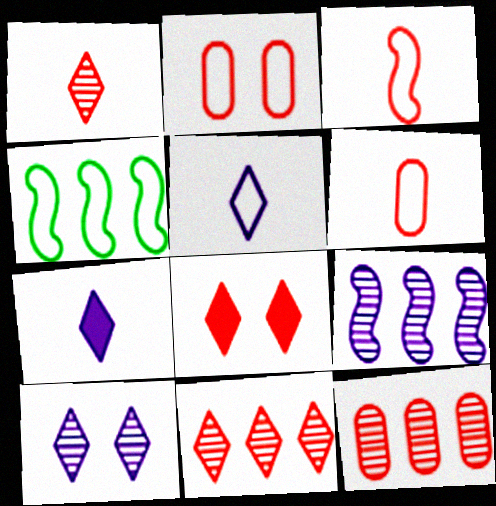[[2, 4, 5], 
[3, 8, 12]]